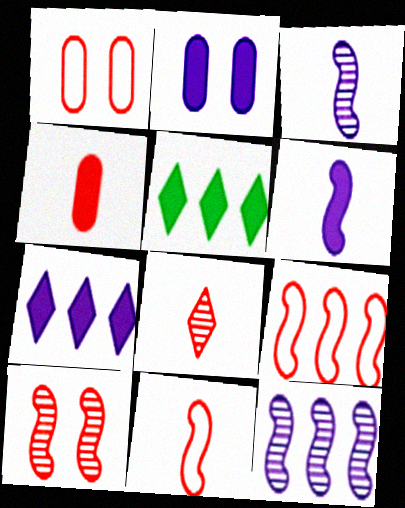[[1, 3, 5], 
[2, 6, 7], 
[4, 8, 11]]